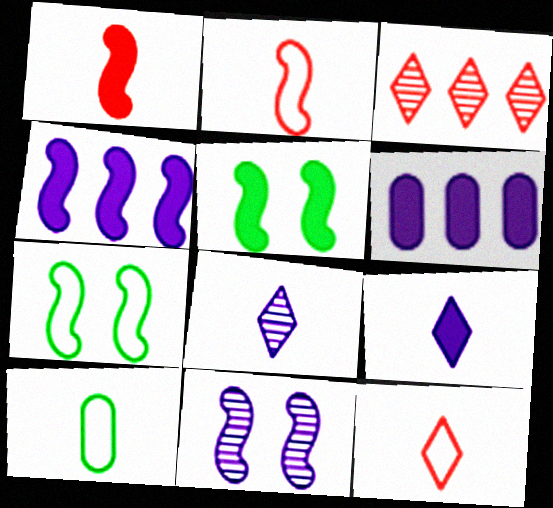[[1, 4, 5], 
[1, 8, 10]]